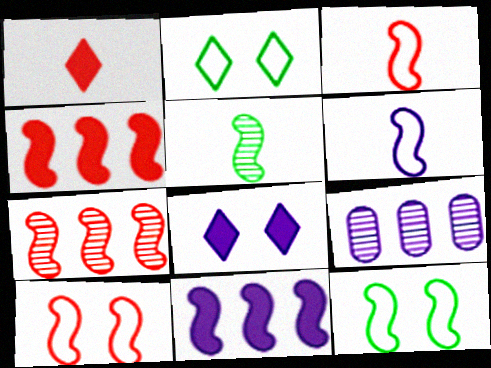[[1, 9, 12], 
[5, 10, 11], 
[6, 8, 9]]